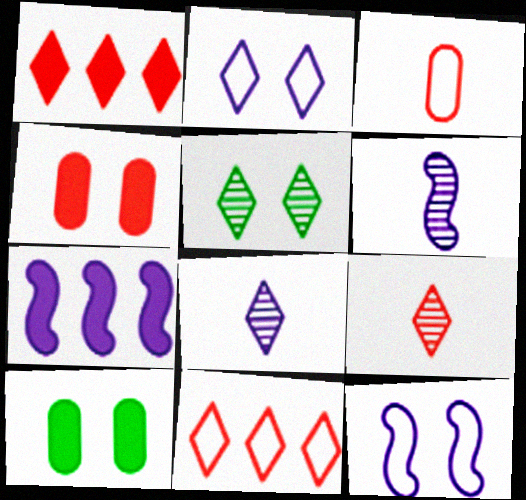[[3, 5, 7], 
[4, 5, 12], 
[6, 7, 12], 
[6, 10, 11]]